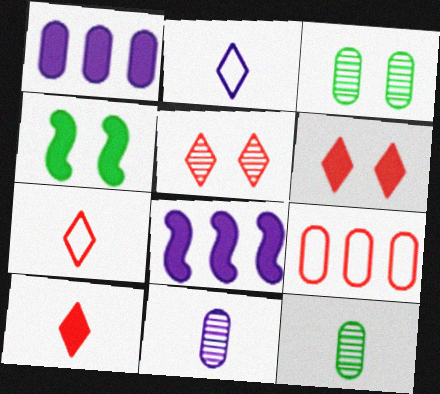[[1, 4, 10], 
[3, 7, 8]]